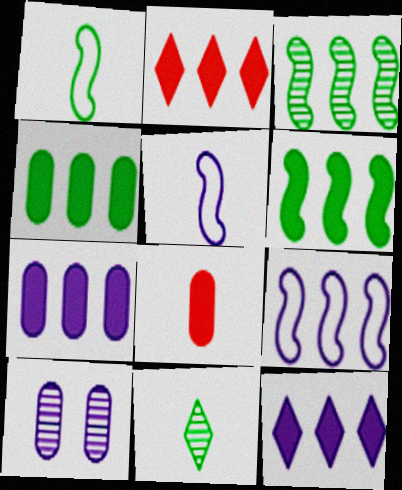[[1, 2, 10], 
[2, 6, 7], 
[5, 8, 11], 
[5, 10, 12]]